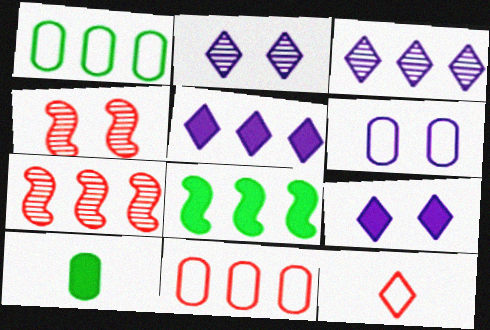[[1, 5, 7], 
[3, 8, 11]]